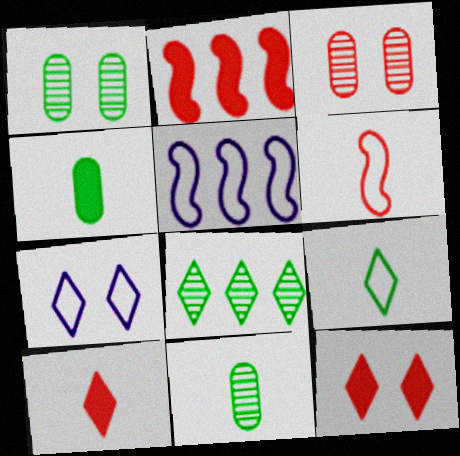[[1, 5, 10], 
[2, 7, 11], 
[5, 11, 12], 
[7, 8, 10]]